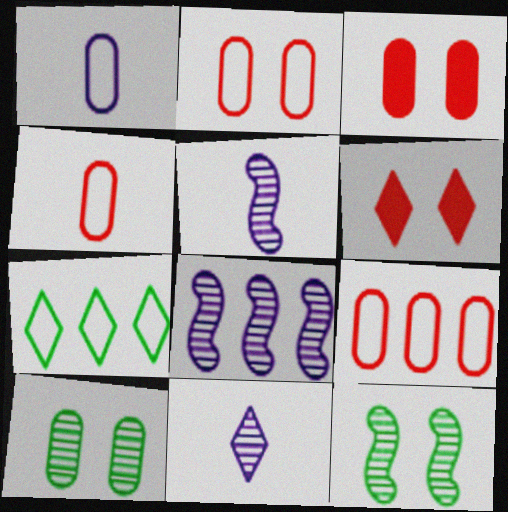[[2, 4, 9], 
[3, 5, 7], 
[6, 7, 11]]